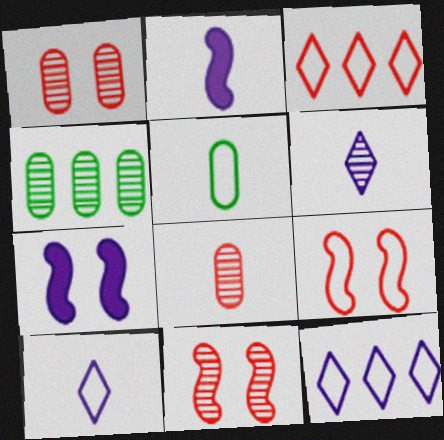[[4, 6, 11], 
[5, 9, 12]]